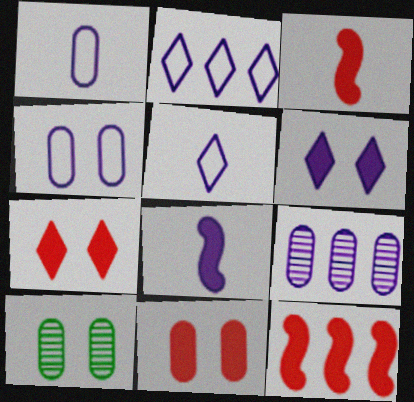[[2, 3, 10], 
[4, 10, 11], 
[5, 10, 12]]